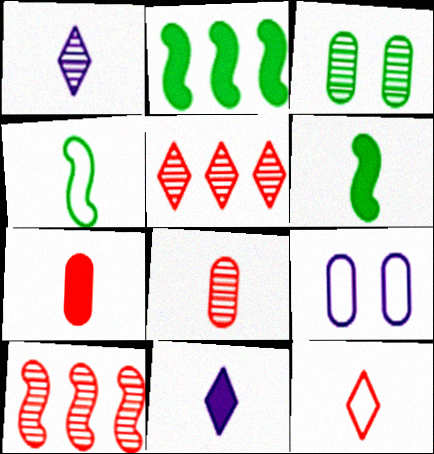[[1, 3, 10], 
[1, 4, 7], 
[4, 8, 11], 
[5, 6, 9], 
[6, 7, 11]]